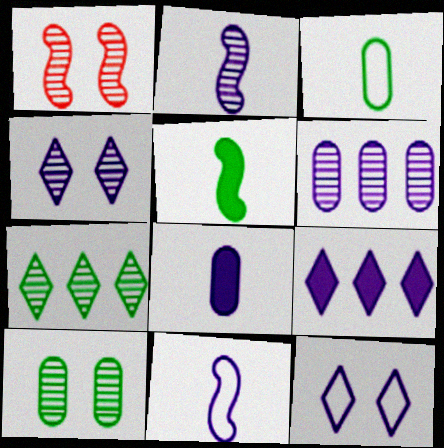[[1, 3, 9], 
[1, 4, 10], 
[2, 4, 6]]